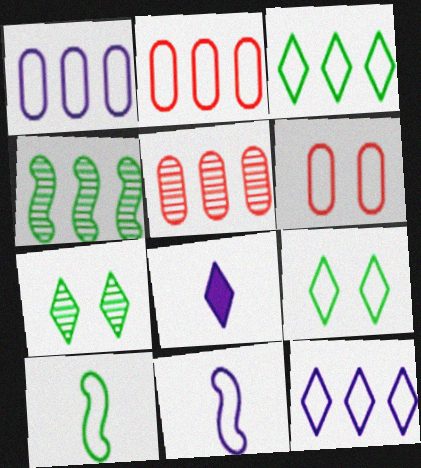[[2, 9, 11], 
[3, 6, 11], 
[4, 6, 8], 
[6, 10, 12]]